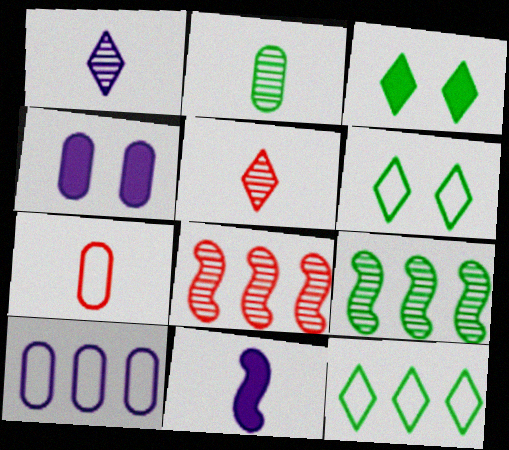[]